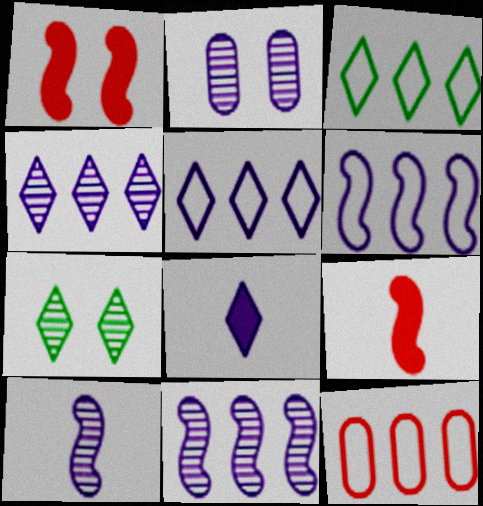[[2, 3, 9], 
[2, 4, 10], 
[2, 6, 8], 
[3, 6, 12]]